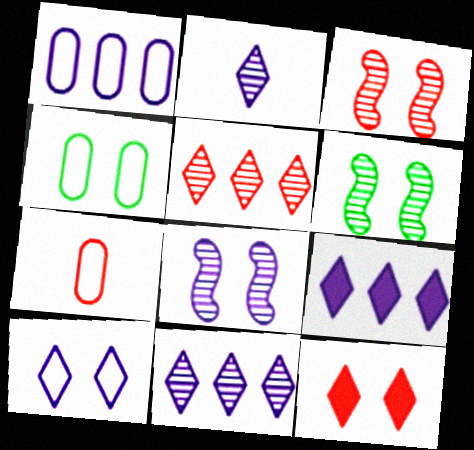[[1, 4, 7], 
[2, 9, 10], 
[3, 6, 8], 
[4, 8, 12], 
[6, 7, 9]]